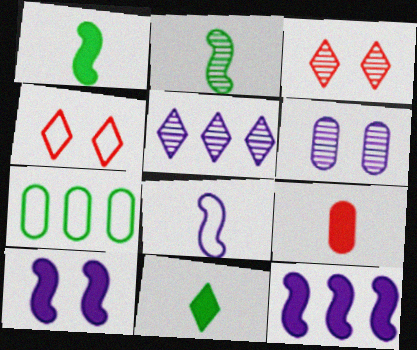[[4, 5, 11], 
[4, 7, 8], 
[6, 7, 9]]